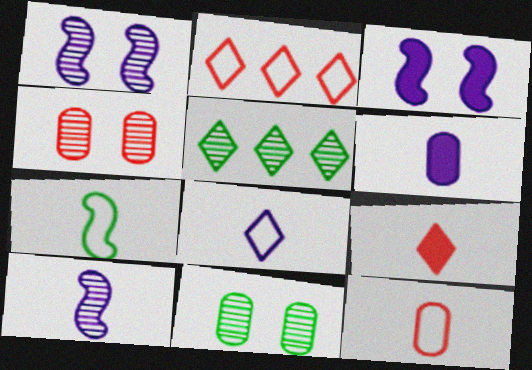[[3, 5, 12], 
[4, 5, 10], 
[6, 8, 10], 
[7, 8, 12]]